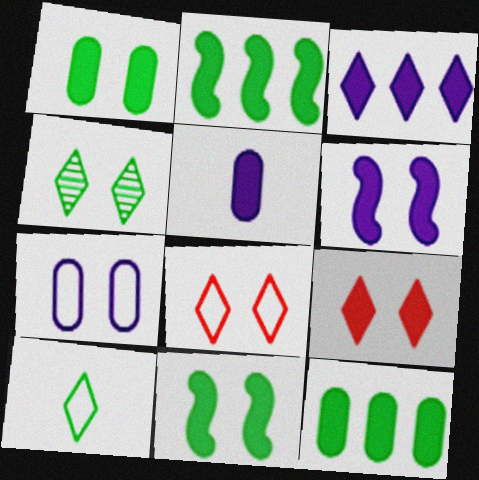[[1, 6, 9], 
[2, 5, 9], 
[3, 5, 6]]